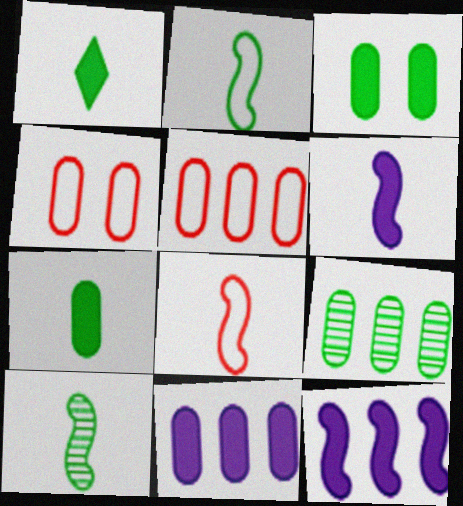[[5, 9, 11], 
[6, 8, 10]]